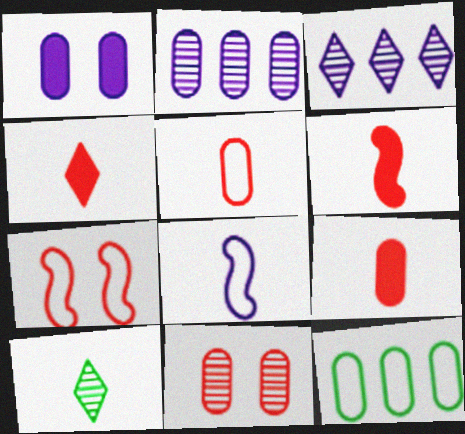[[1, 3, 8], 
[4, 6, 9], 
[8, 9, 10]]